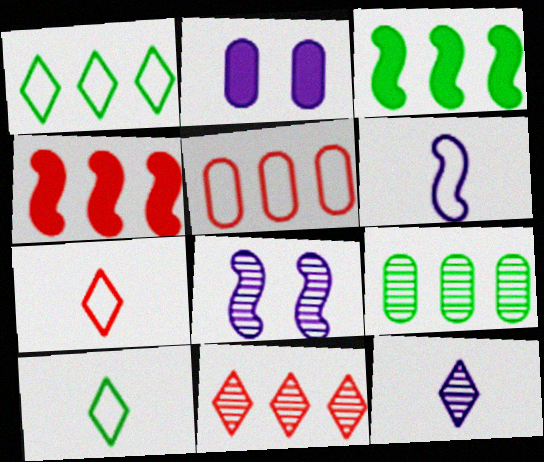[[1, 3, 9], 
[4, 5, 11]]